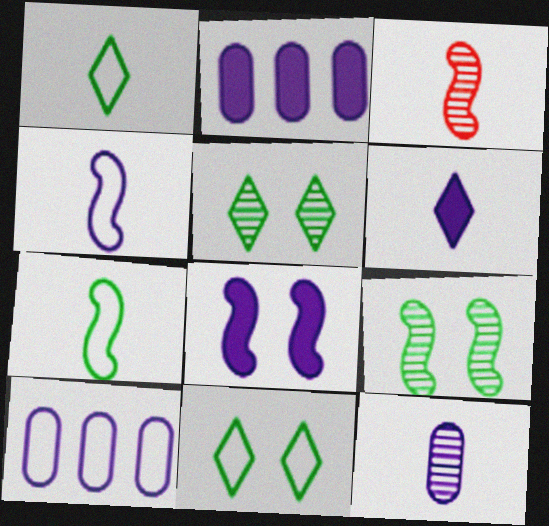[[2, 3, 11], 
[2, 6, 8], 
[4, 6, 12]]